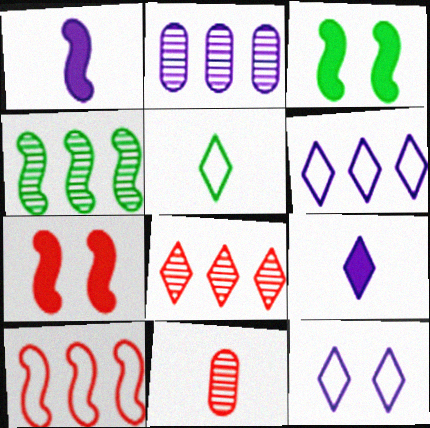[[1, 2, 12], 
[1, 5, 11], 
[2, 4, 8], 
[2, 5, 7], 
[3, 6, 11]]